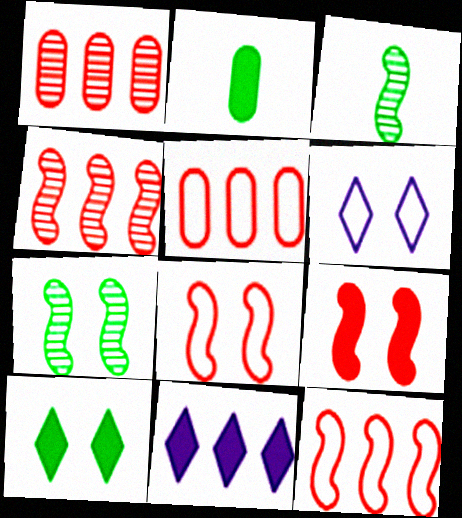[[2, 4, 6], 
[2, 9, 11]]